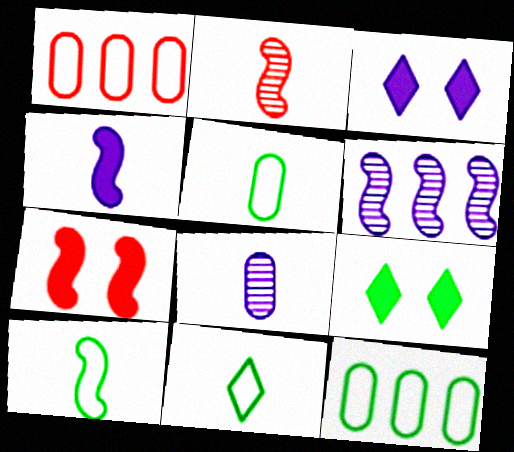[[2, 3, 12], 
[2, 4, 10], 
[5, 10, 11], 
[6, 7, 10]]